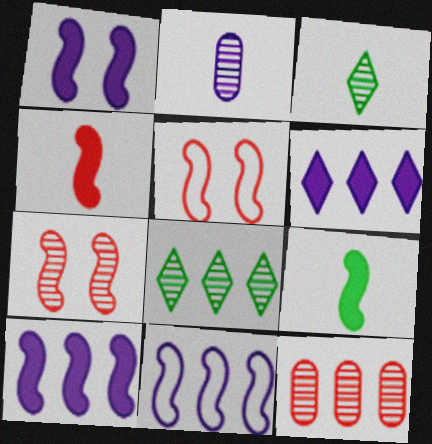[[2, 7, 8], 
[7, 9, 11]]